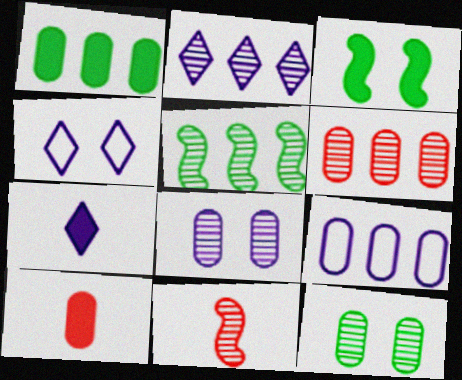[[1, 4, 11], 
[1, 6, 9], 
[2, 4, 7], 
[2, 5, 6], 
[2, 11, 12], 
[4, 5, 10], 
[9, 10, 12]]